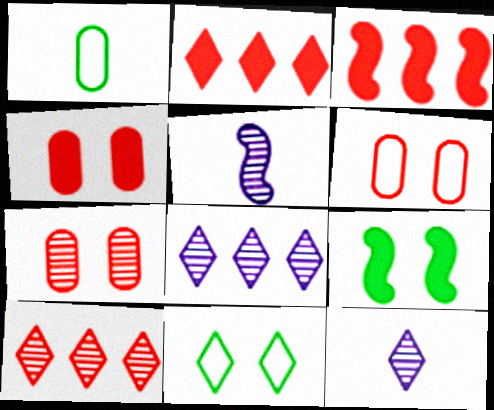[[2, 11, 12], 
[4, 6, 7]]